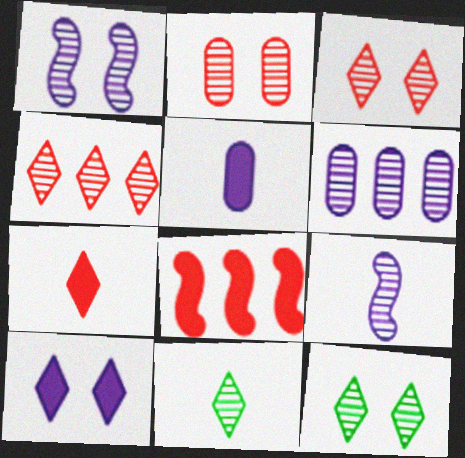[[1, 2, 12]]